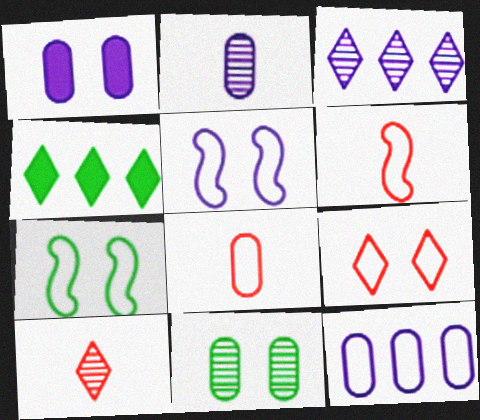[[1, 2, 12]]